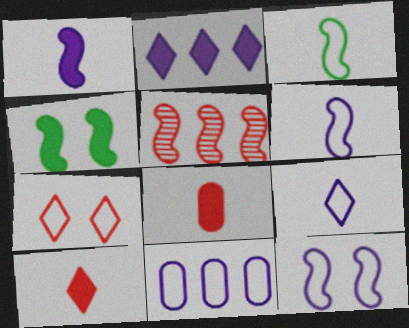[[2, 4, 8], 
[3, 7, 11], 
[4, 5, 6], 
[5, 7, 8], 
[9, 11, 12]]